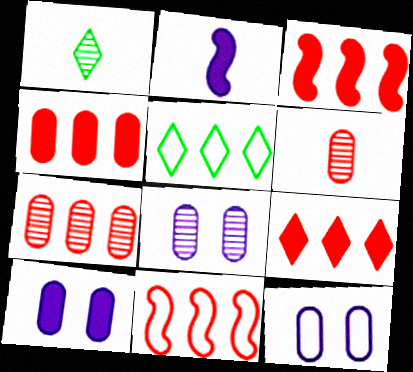[[1, 3, 12], 
[1, 10, 11], 
[3, 4, 9], 
[7, 9, 11], 
[8, 10, 12]]